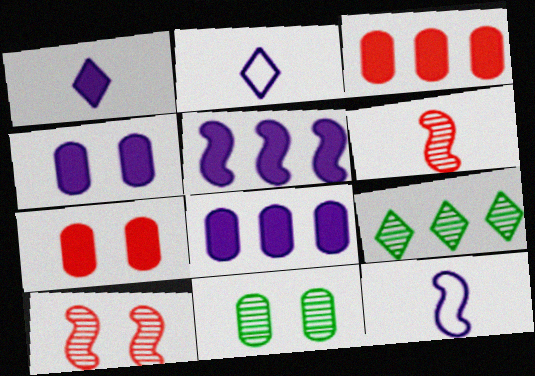[[1, 4, 5], 
[7, 9, 12]]